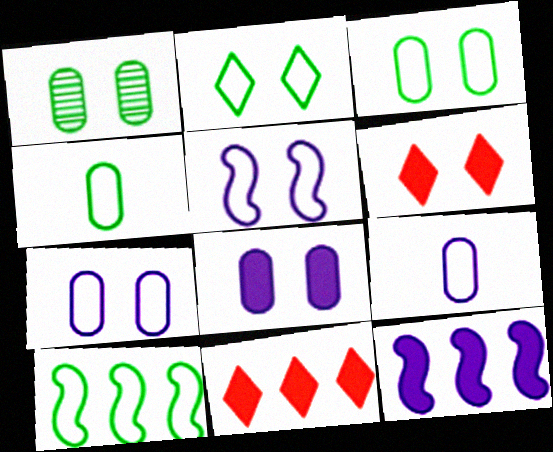[[1, 5, 6], 
[2, 4, 10]]